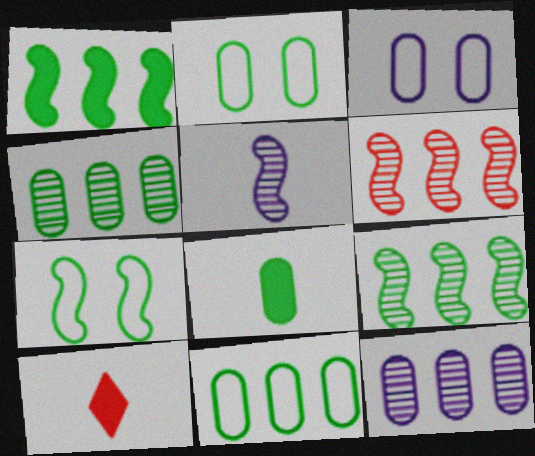[[2, 4, 8], 
[3, 9, 10], 
[7, 10, 12]]